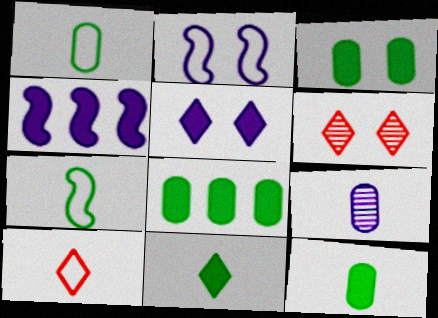[[1, 4, 6], 
[2, 3, 6], 
[3, 8, 12]]